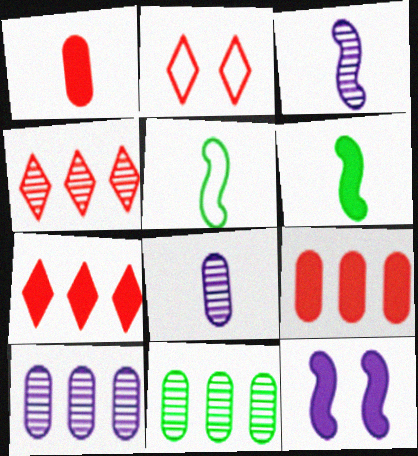[[2, 6, 10]]